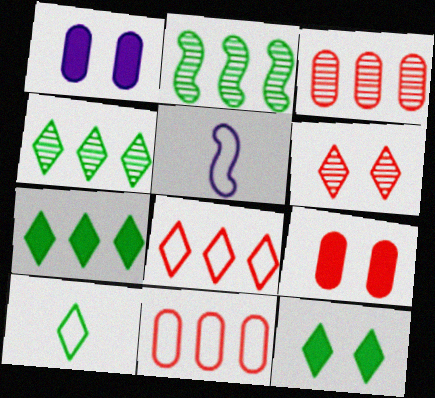[[3, 5, 12], 
[4, 5, 9], 
[4, 10, 12]]